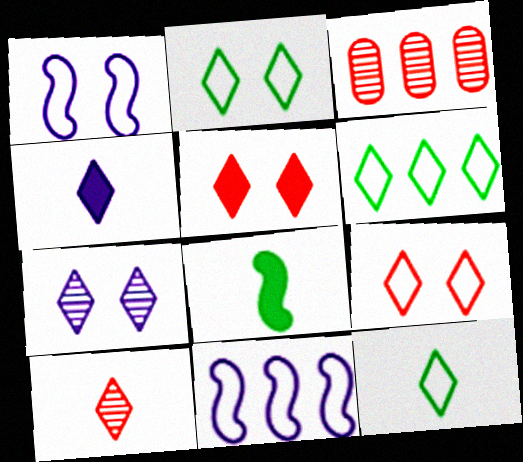[[2, 5, 7], 
[2, 6, 12], 
[4, 10, 12]]